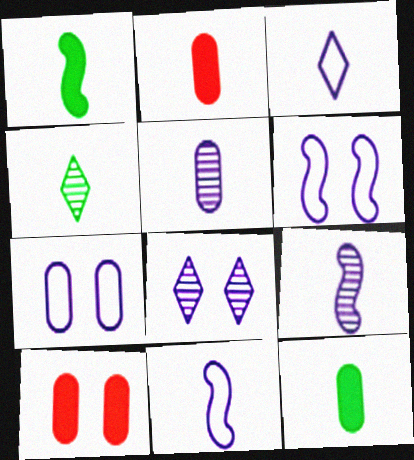[[2, 4, 11]]